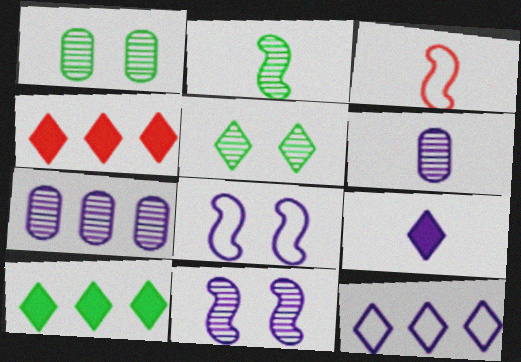[[7, 8, 9]]